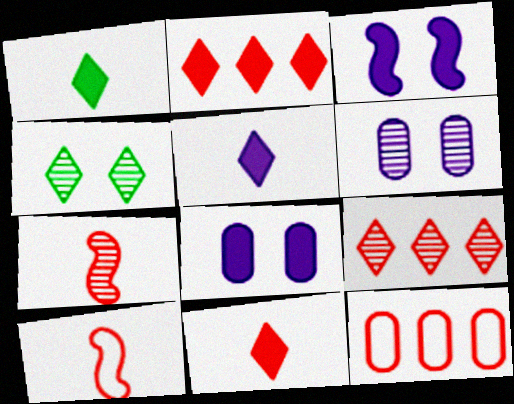[[1, 5, 11]]